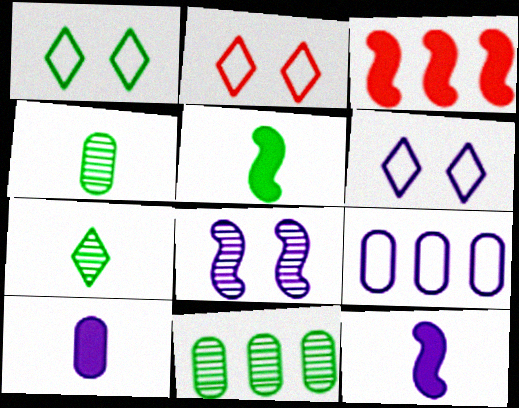[[1, 2, 6], 
[1, 5, 11], 
[2, 11, 12], 
[3, 4, 6]]